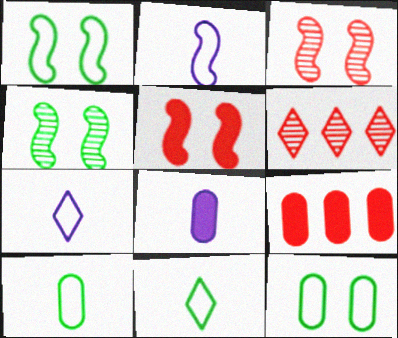[[1, 6, 8], 
[4, 7, 9]]